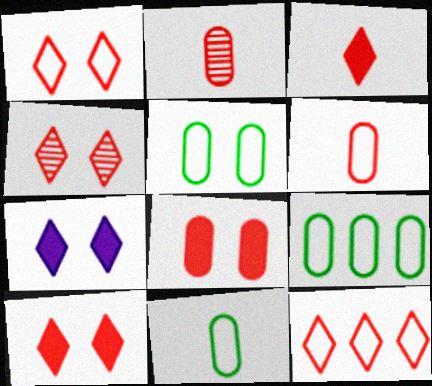[[1, 4, 10], 
[3, 4, 12], 
[5, 9, 11]]